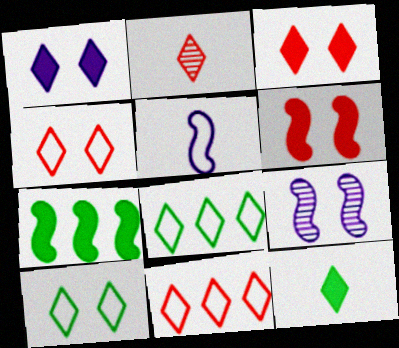[[1, 2, 8], 
[2, 3, 11]]